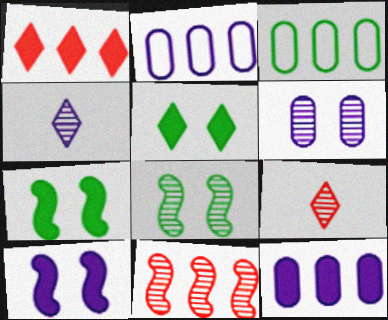[[2, 4, 10], 
[2, 7, 9], 
[3, 9, 10]]